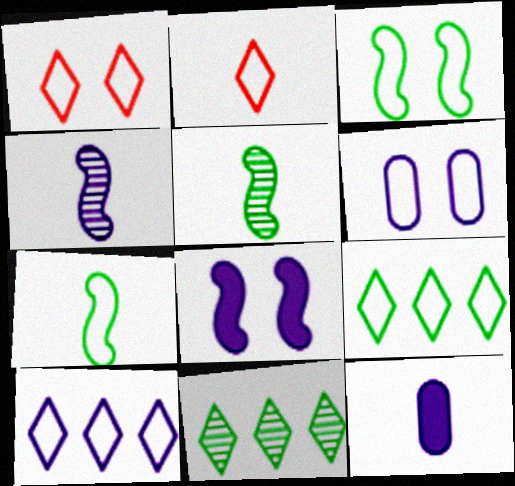[[1, 3, 6], 
[2, 5, 12]]